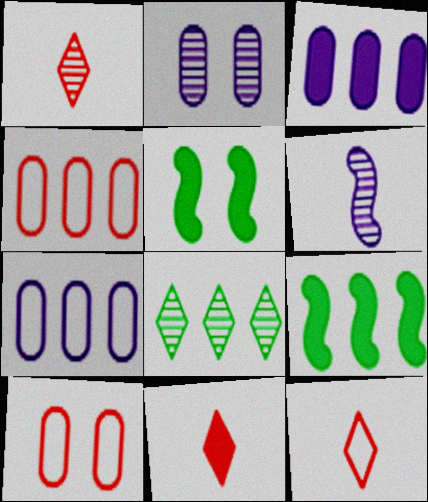[[1, 5, 7], 
[1, 11, 12], 
[2, 9, 12], 
[3, 5, 11]]